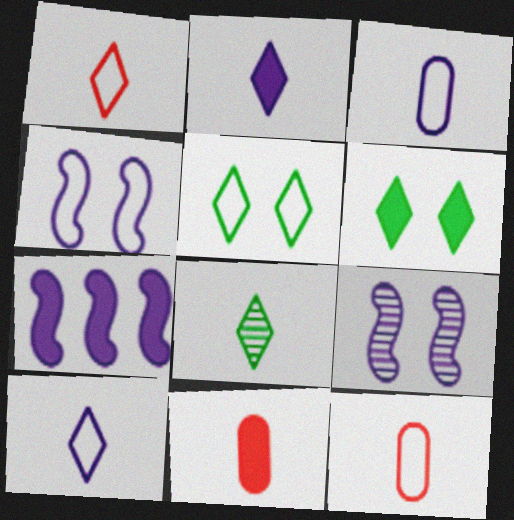[[1, 2, 8], 
[6, 7, 11]]